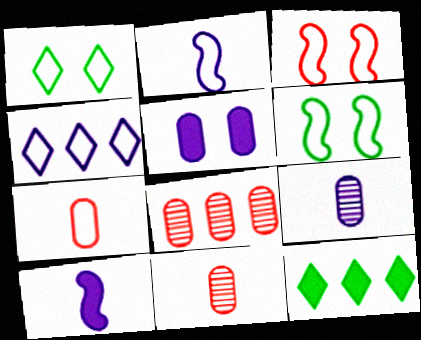[[1, 8, 10], 
[3, 9, 12], 
[4, 6, 7]]